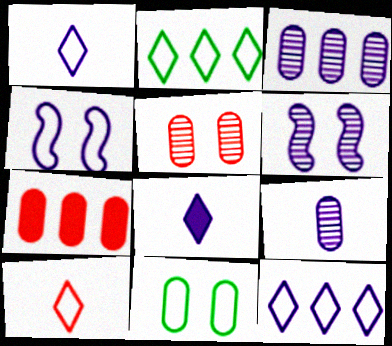[[3, 4, 8], 
[7, 9, 11]]